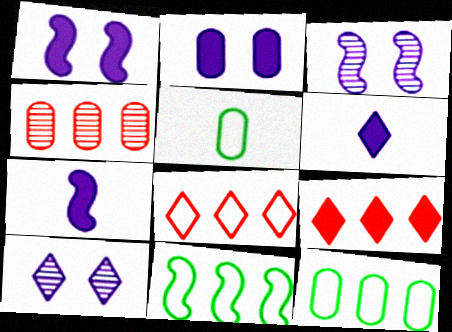[[2, 4, 5], 
[3, 5, 9]]